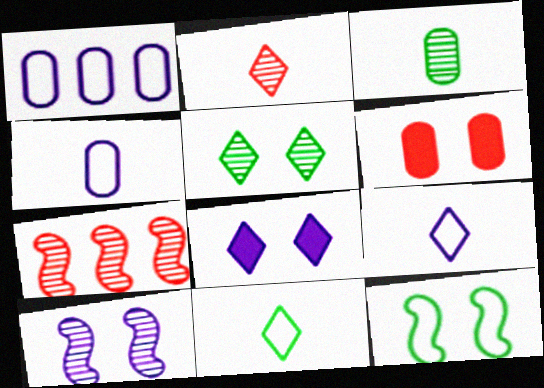[[1, 3, 6]]